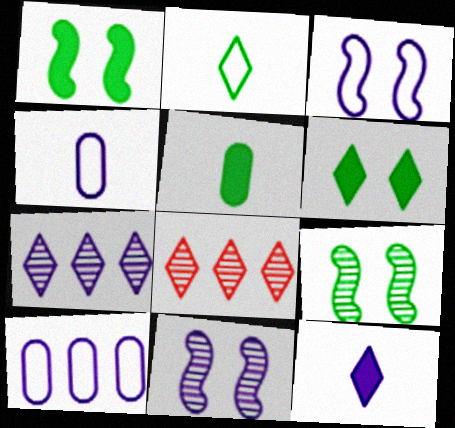[[1, 4, 8], 
[3, 5, 8], 
[10, 11, 12]]